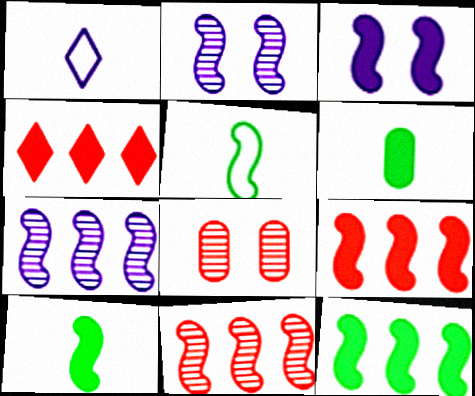[[1, 8, 12], 
[2, 5, 9], 
[3, 4, 6], 
[3, 5, 11], 
[3, 9, 10]]